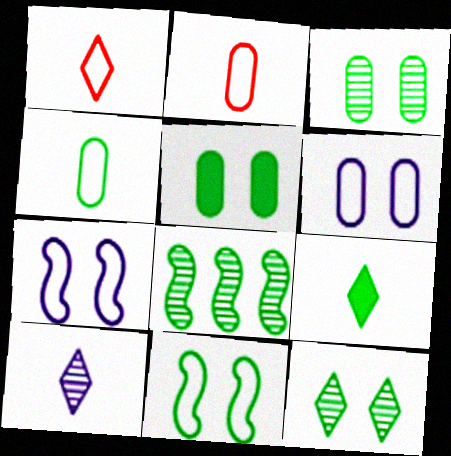[[1, 9, 10], 
[5, 11, 12]]